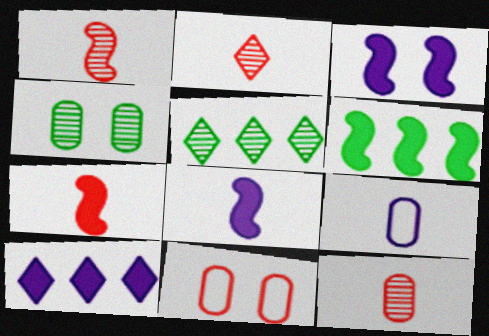[[1, 2, 12], 
[3, 6, 7], 
[5, 8, 11]]